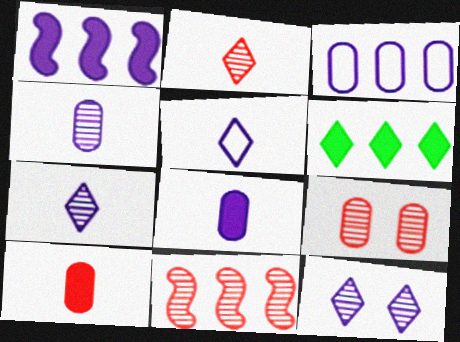[[2, 9, 11], 
[3, 6, 11]]